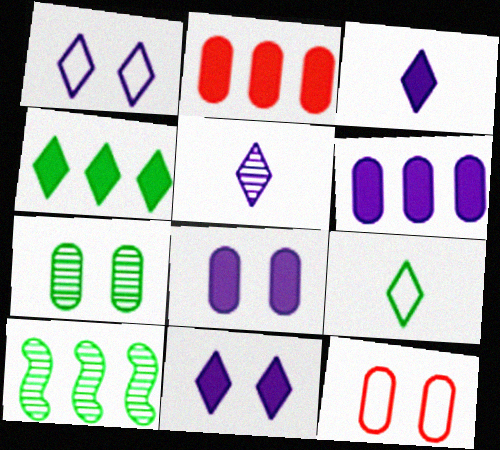[[3, 10, 12], 
[7, 8, 12]]